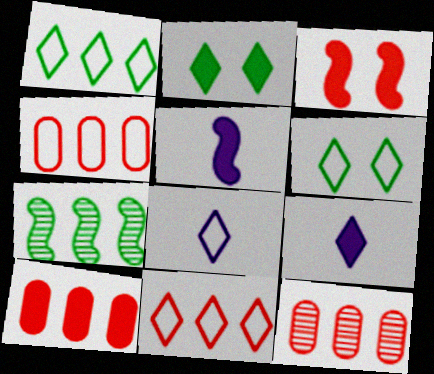[[2, 5, 10], 
[4, 10, 12], 
[5, 6, 12], 
[6, 8, 11]]